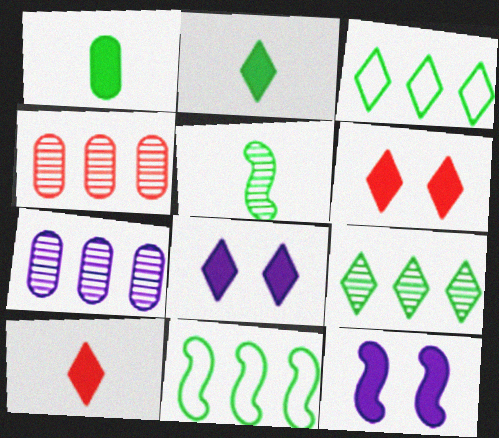[]